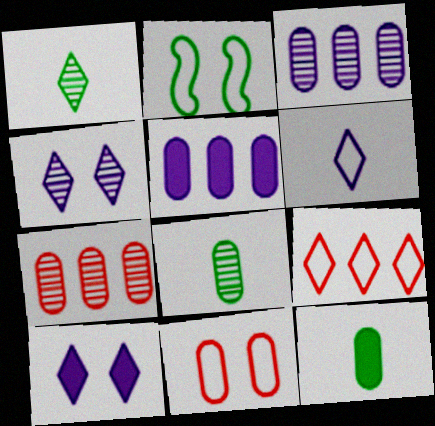[[1, 9, 10], 
[3, 11, 12], 
[5, 8, 11]]